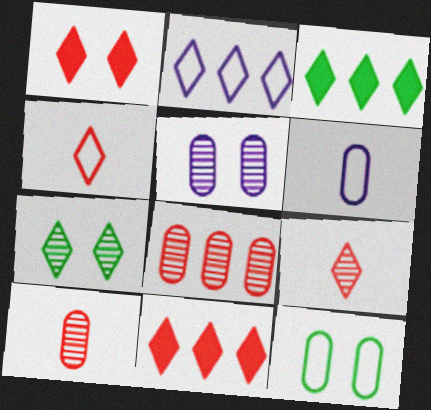[]